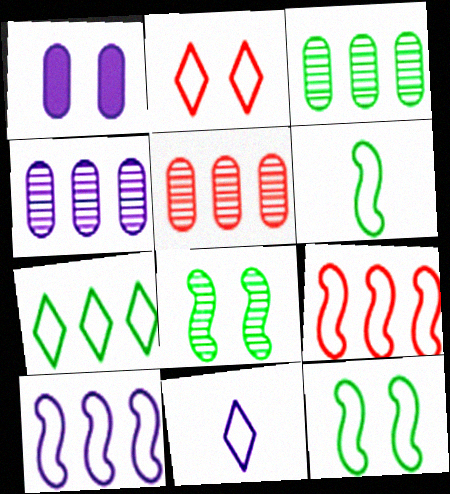[[1, 2, 8], 
[2, 7, 11], 
[3, 4, 5]]